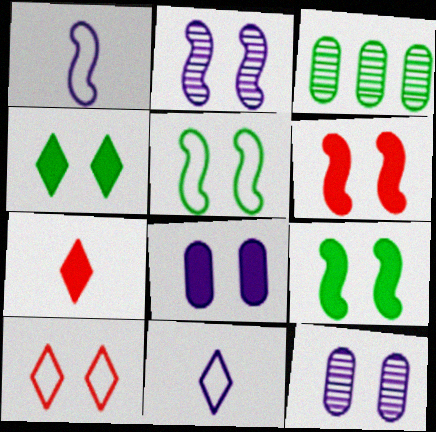[[2, 5, 6], 
[3, 6, 11], 
[4, 6, 8], 
[9, 10, 12]]